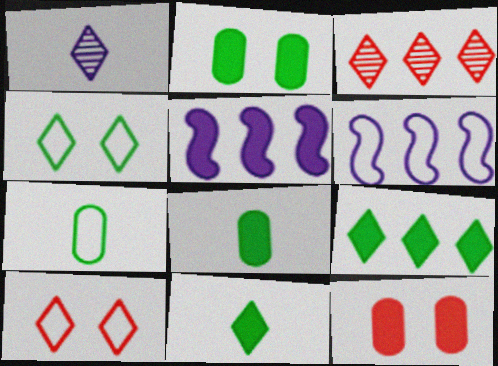[[1, 9, 10], 
[5, 11, 12], 
[6, 7, 10]]